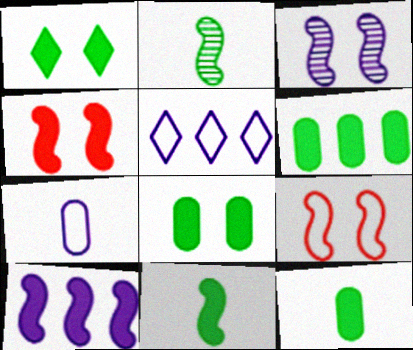[[1, 6, 11], 
[2, 9, 10], 
[4, 10, 11], 
[6, 8, 12]]